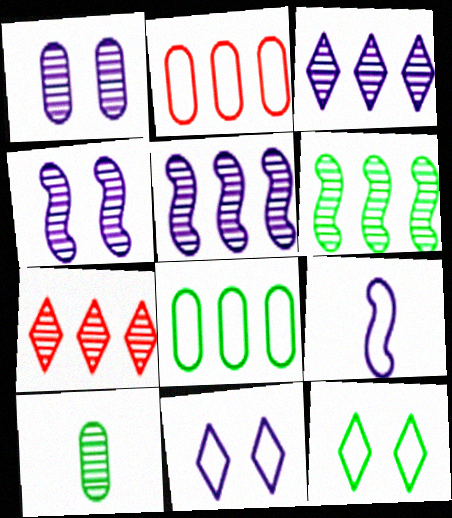[[2, 9, 12], 
[4, 7, 10]]